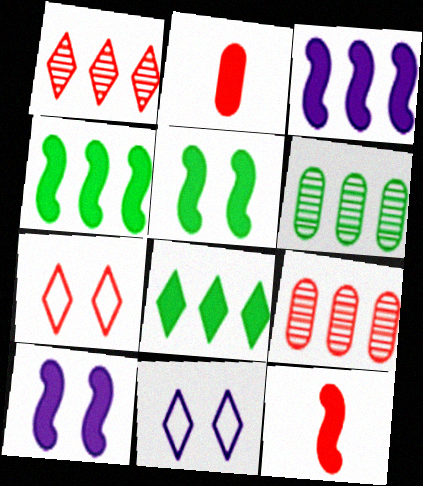[[2, 8, 10], 
[3, 5, 12], 
[4, 10, 12], 
[6, 11, 12], 
[7, 9, 12]]